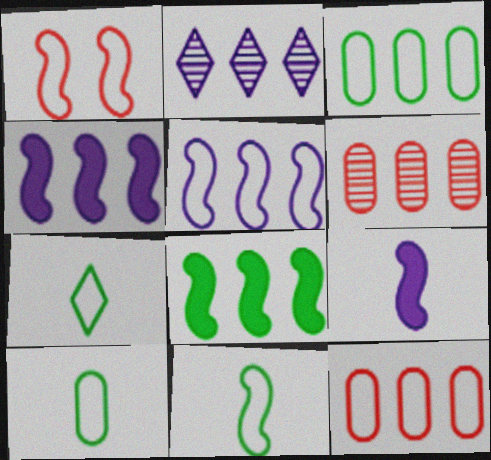[[1, 5, 11], 
[2, 8, 12], 
[7, 10, 11]]